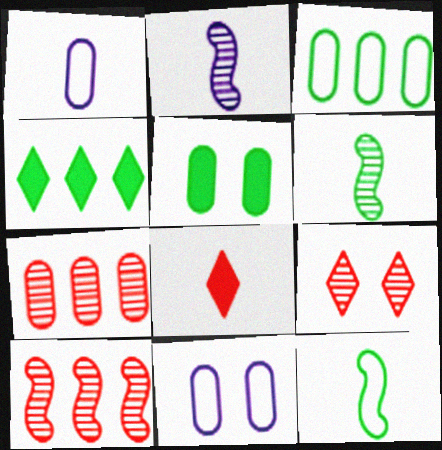[[1, 5, 7], 
[1, 6, 8]]